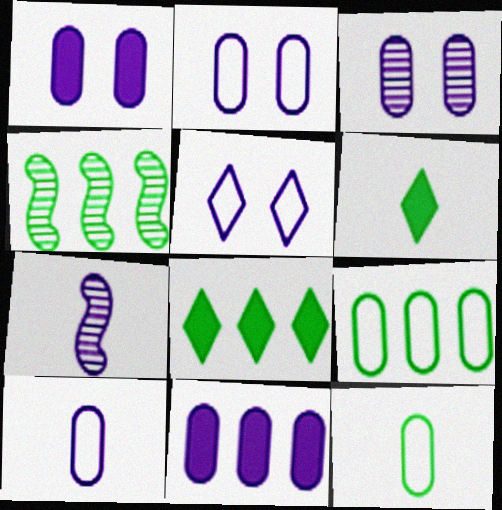[[1, 2, 3], 
[3, 10, 11], 
[4, 8, 9], 
[5, 7, 11]]